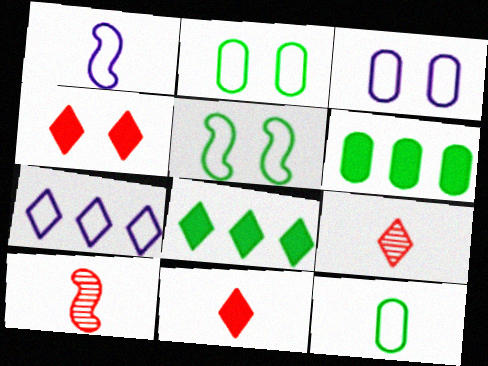[[1, 3, 7], 
[3, 8, 10]]